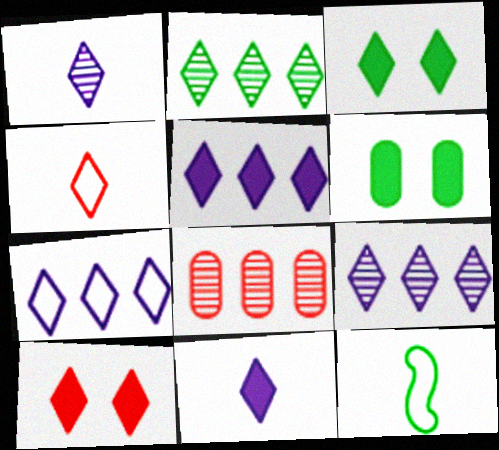[[2, 6, 12], 
[3, 4, 9], 
[5, 7, 9]]